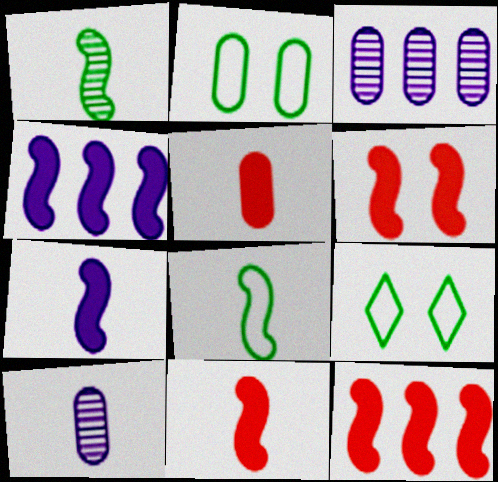[[2, 3, 5], 
[3, 9, 11], 
[6, 11, 12], 
[9, 10, 12]]